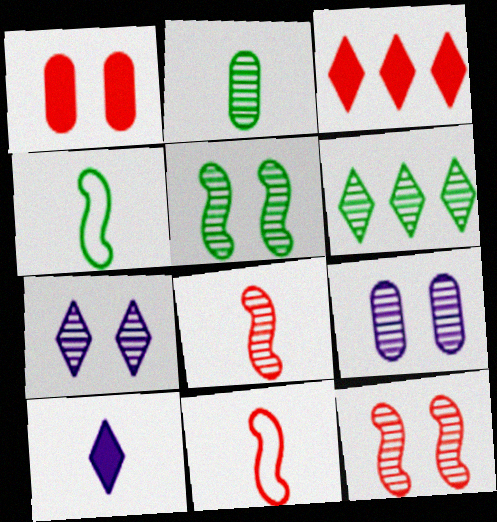[[2, 5, 6], 
[2, 10, 11], 
[3, 4, 9], 
[6, 8, 9]]